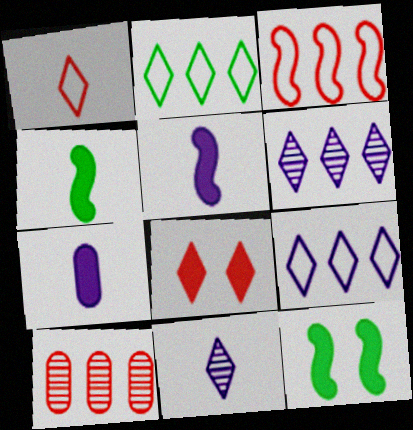[[2, 8, 11]]